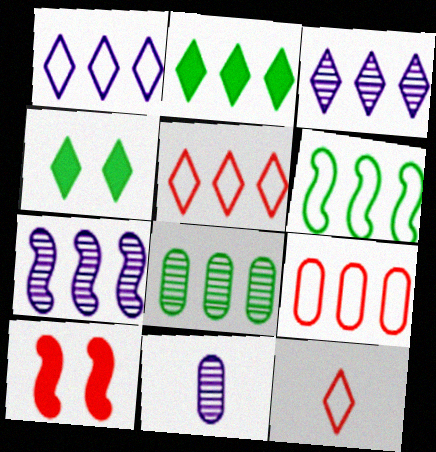[[1, 6, 9], 
[2, 3, 5], 
[2, 6, 8], 
[2, 7, 9], 
[3, 4, 12]]